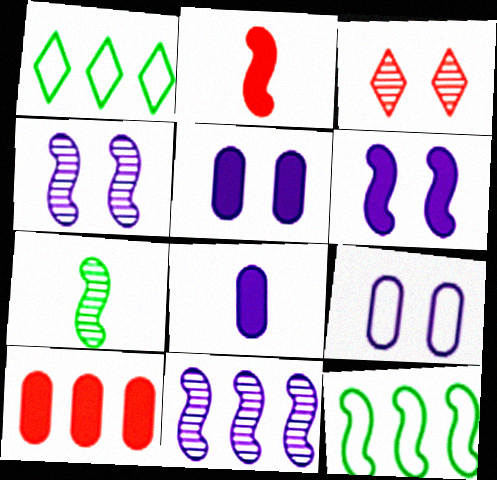[[1, 10, 11], 
[2, 4, 12], 
[3, 8, 12]]